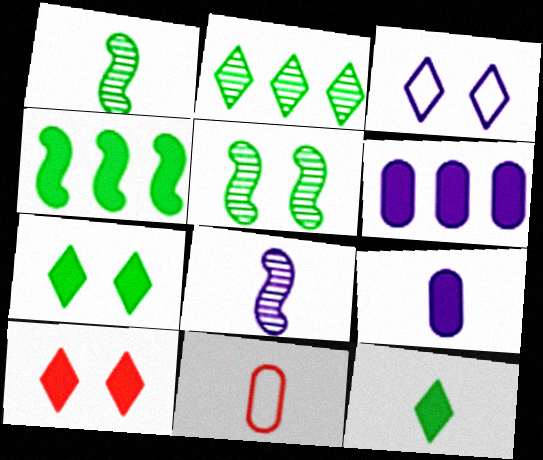[[3, 6, 8], 
[4, 9, 10], 
[8, 11, 12]]